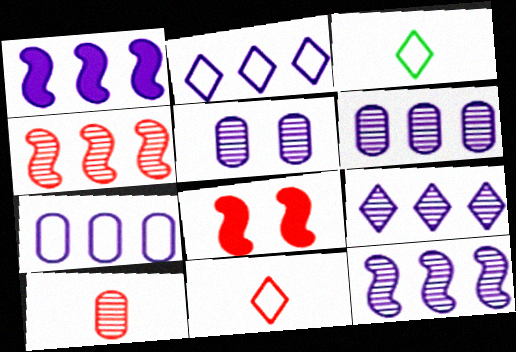[[1, 2, 6], 
[1, 7, 9], 
[3, 6, 8], 
[6, 9, 12]]